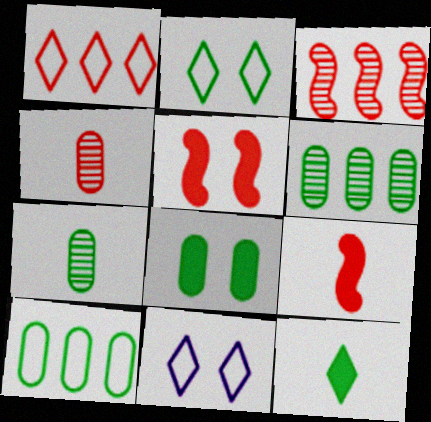[[1, 4, 5], 
[6, 9, 11], 
[7, 8, 10]]